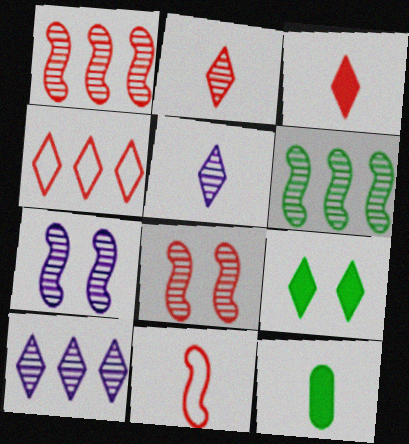[[4, 5, 9], 
[4, 7, 12], 
[5, 11, 12]]